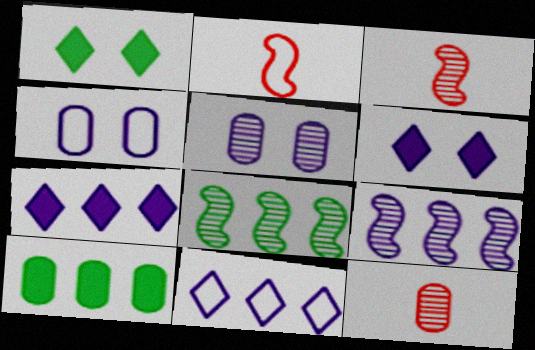[[4, 10, 12]]